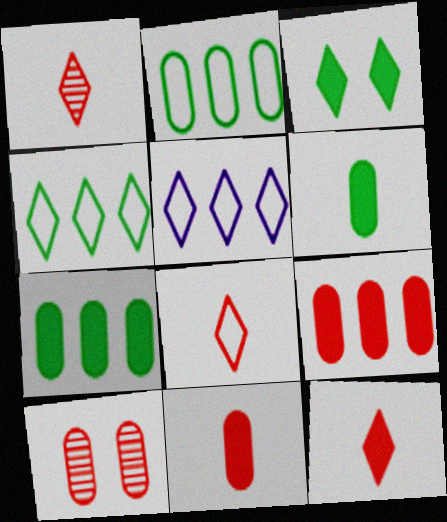[[1, 3, 5], 
[1, 8, 12]]